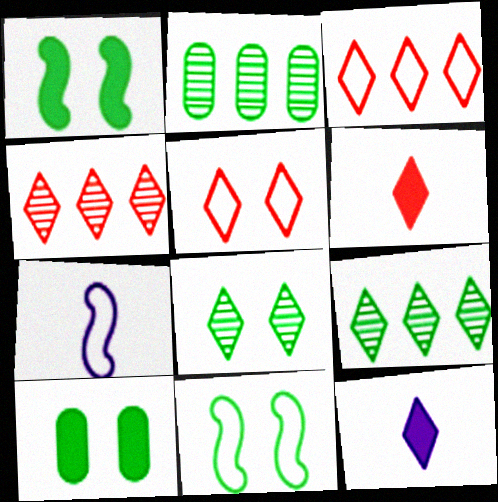[[3, 8, 12], 
[4, 5, 6], 
[4, 7, 10], 
[5, 9, 12], 
[8, 10, 11]]